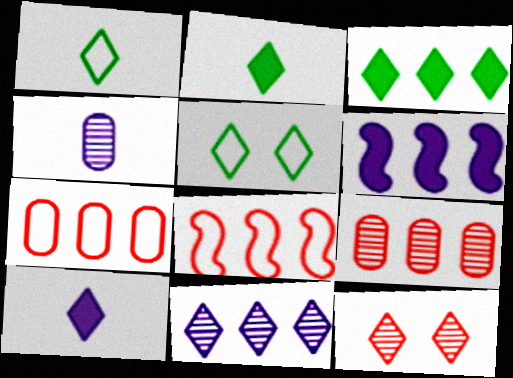[]